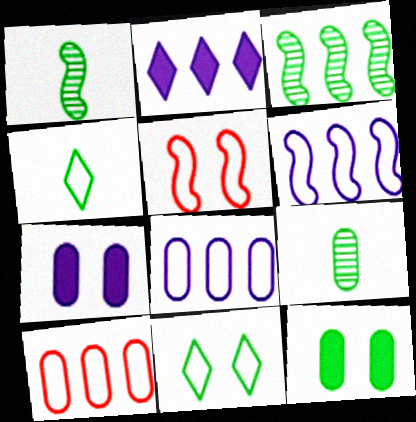[[2, 3, 10], 
[2, 5, 9], 
[3, 4, 12], 
[4, 5, 8], 
[7, 9, 10]]